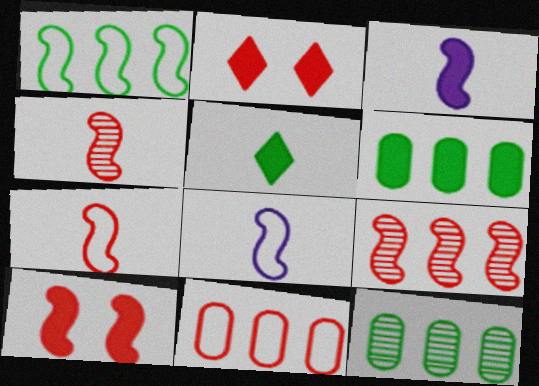[[2, 3, 6], 
[2, 4, 11], 
[2, 8, 12], 
[7, 9, 10]]